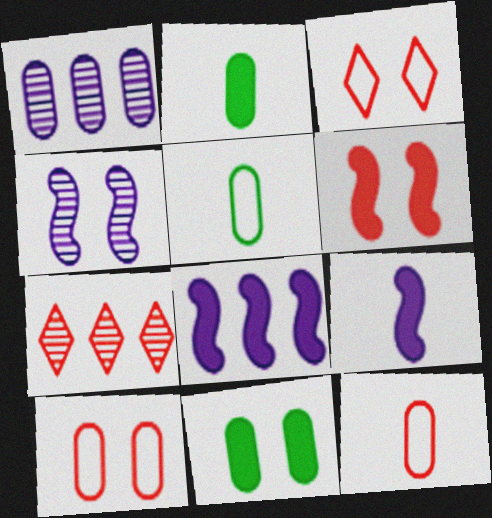[[1, 2, 10], 
[1, 11, 12], 
[3, 4, 11], 
[6, 7, 12]]